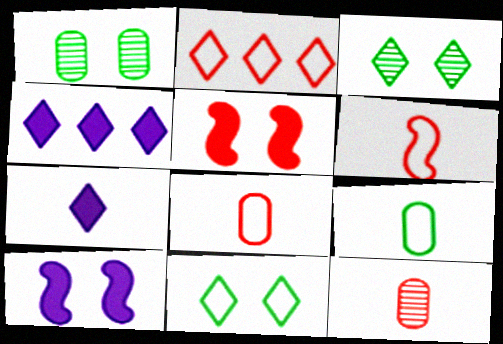[[1, 4, 6], 
[2, 3, 7], 
[2, 5, 12]]